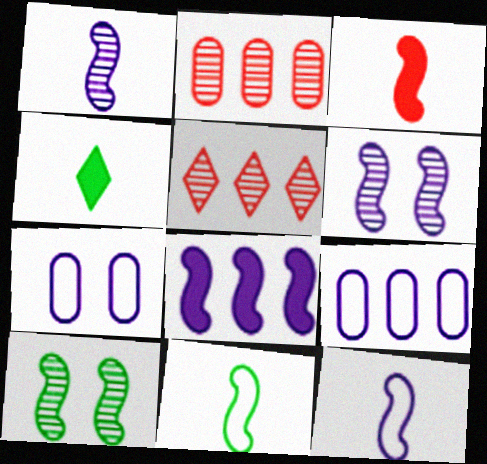[[1, 3, 11], 
[6, 8, 12]]